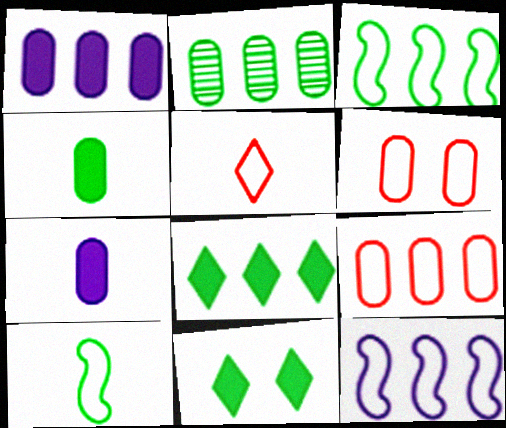[[1, 2, 9], 
[2, 3, 8], 
[2, 6, 7], 
[2, 10, 11]]